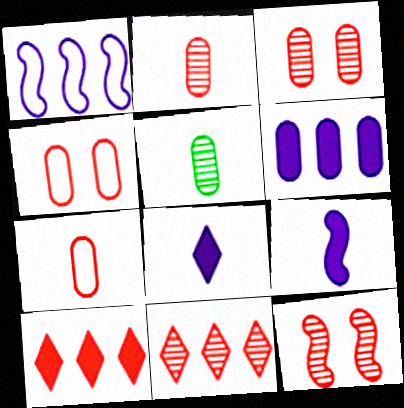[[2, 11, 12], 
[4, 5, 6], 
[7, 10, 12]]